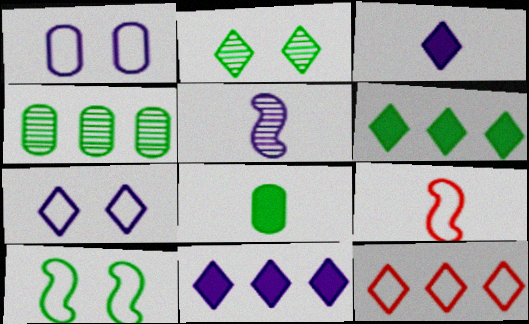[[1, 5, 11], 
[2, 3, 12]]